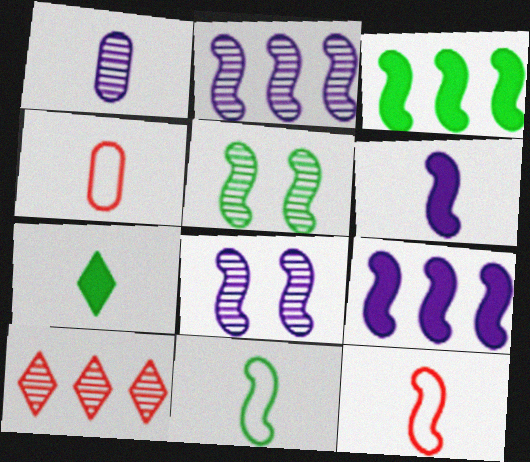[[1, 5, 10], 
[1, 7, 12], 
[3, 5, 11], 
[3, 8, 12], 
[5, 9, 12]]